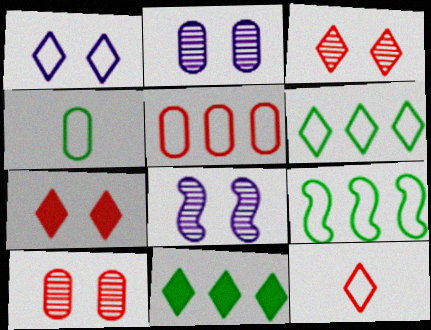[[1, 6, 12]]